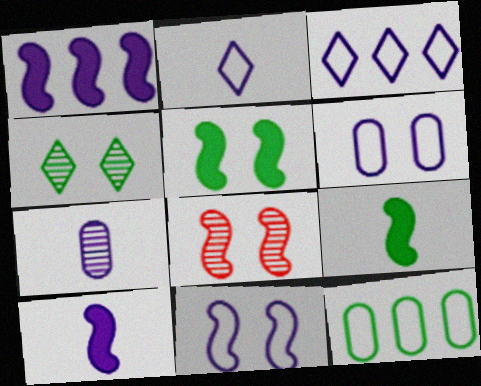[[2, 7, 10], 
[4, 9, 12], 
[5, 8, 11]]